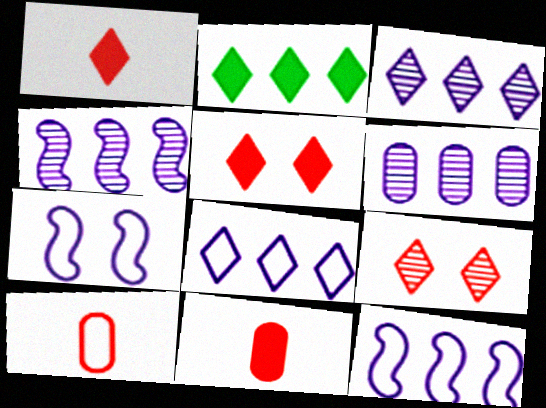[[3, 4, 6]]